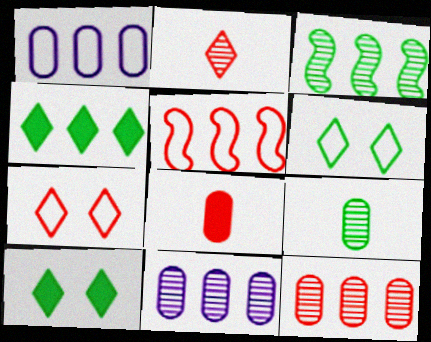[[4, 5, 11]]